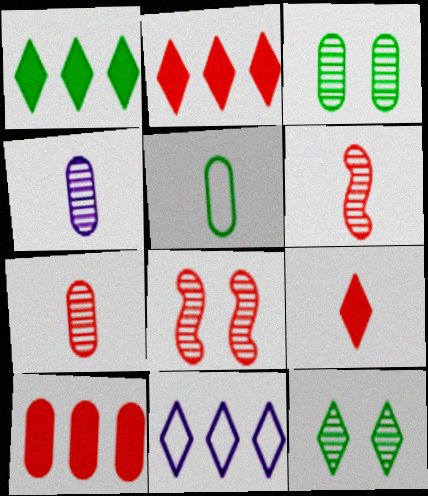[[9, 11, 12]]